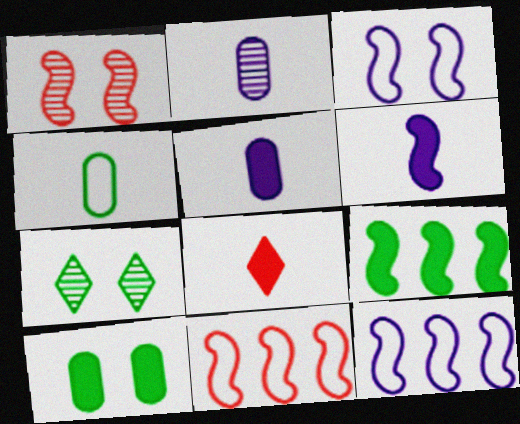[[4, 7, 9], 
[5, 7, 11]]